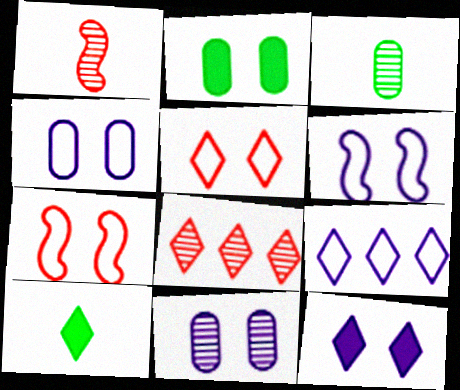[[1, 2, 9], 
[6, 11, 12]]